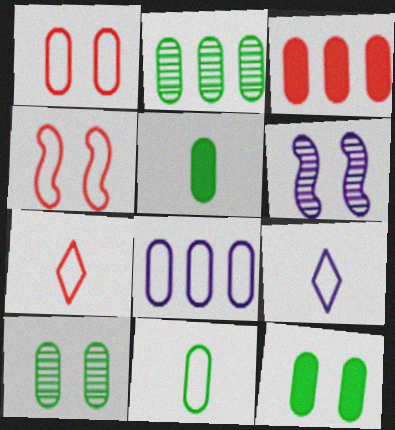[[1, 8, 11], 
[2, 3, 8], 
[2, 11, 12]]